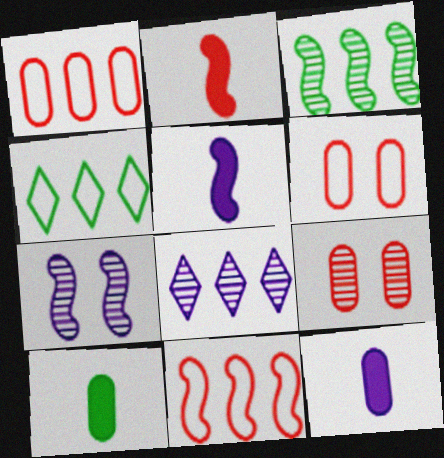[[4, 5, 9]]